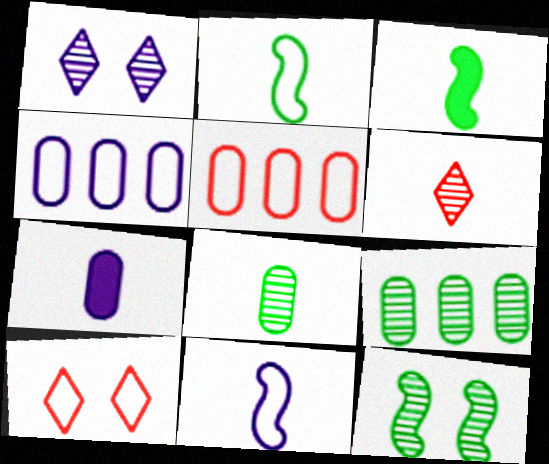[[1, 3, 5], 
[2, 4, 10], 
[2, 6, 7]]